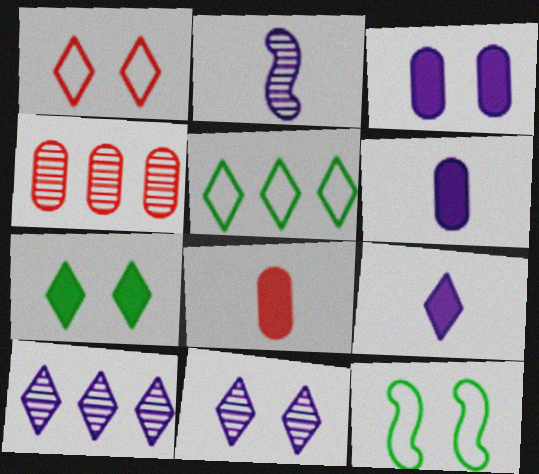[[1, 7, 11], 
[4, 9, 12], 
[8, 10, 12]]